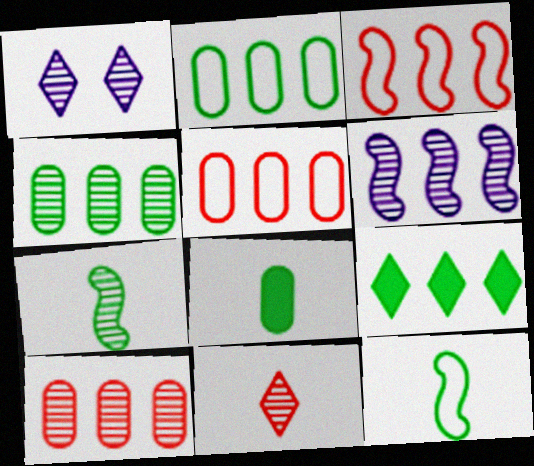[[1, 3, 8], 
[1, 7, 10], 
[5, 6, 9]]